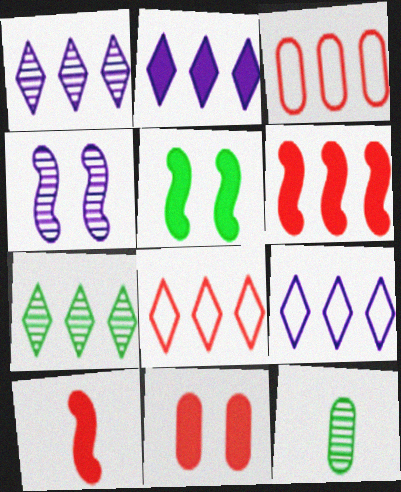[[1, 2, 9], 
[2, 7, 8]]